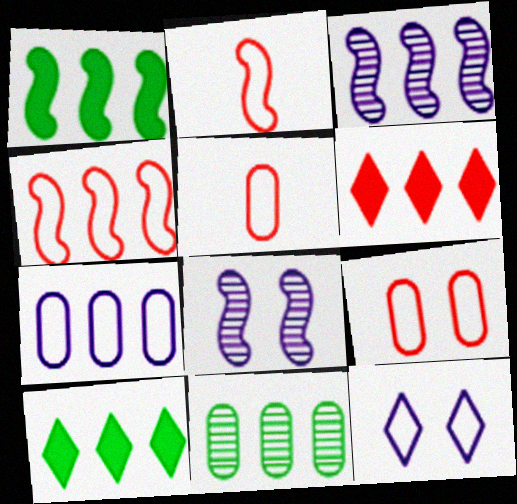[[1, 2, 8], 
[1, 3, 4], 
[5, 8, 10]]